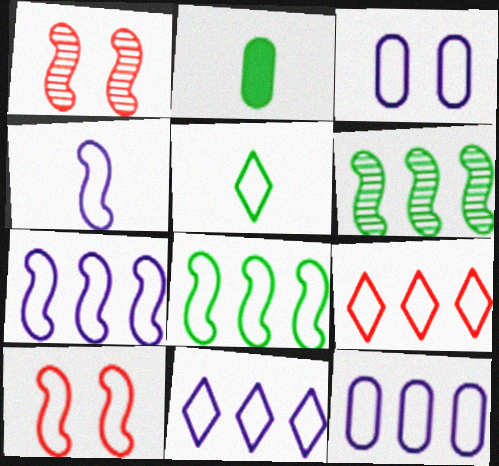[[1, 2, 11], 
[3, 4, 11], 
[4, 8, 10], 
[5, 10, 12], 
[7, 11, 12], 
[8, 9, 12]]